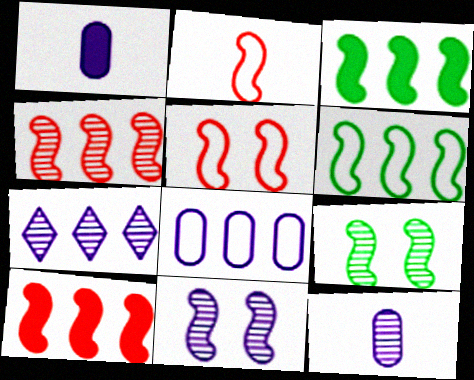[[2, 3, 11], 
[7, 11, 12]]